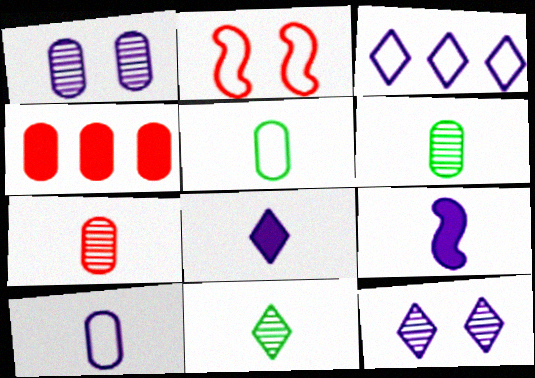[[1, 3, 9], 
[1, 4, 5], 
[2, 3, 5], 
[3, 8, 12]]